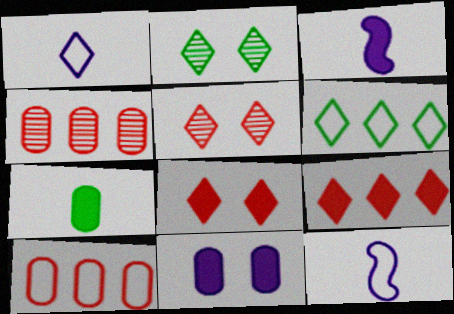[[1, 2, 9], 
[2, 3, 10]]